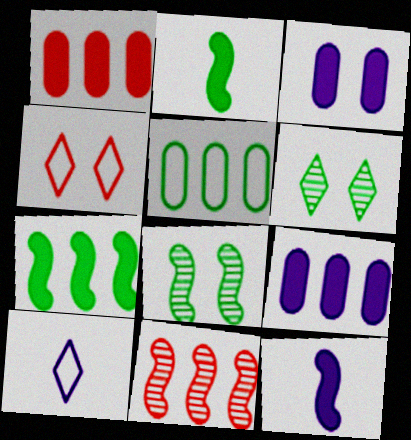[[1, 8, 10], 
[2, 5, 6], 
[3, 4, 8]]